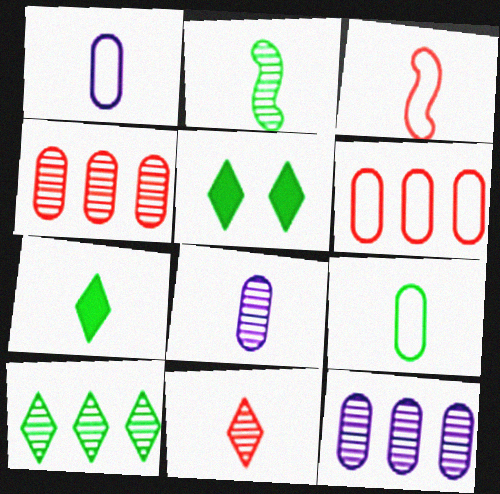[[2, 7, 9], 
[2, 8, 11], 
[3, 5, 12], 
[3, 7, 8]]